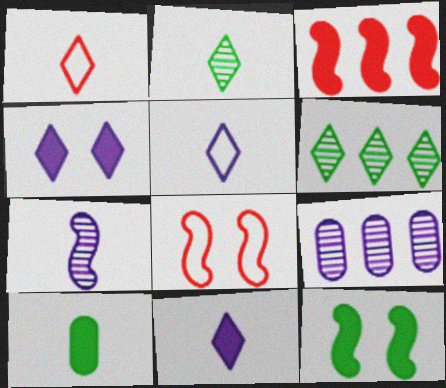[[1, 2, 11], 
[1, 4, 6], 
[1, 7, 10], 
[1, 9, 12], 
[3, 4, 10]]